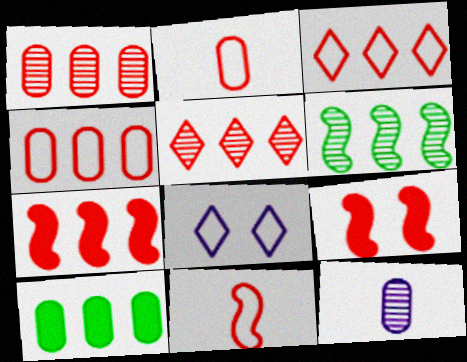[[1, 3, 7], 
[2, 5, 9], 
[4, 5, 7]]